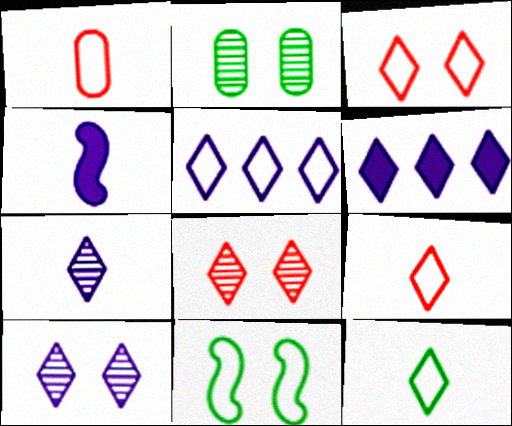[[1, 5, 11], 
[3, 5, 12], 
[6, 8, 12]]